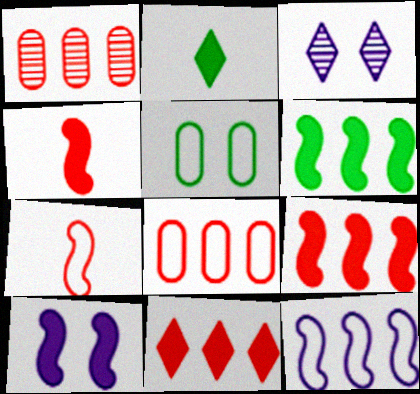[[4, 6, 10]]